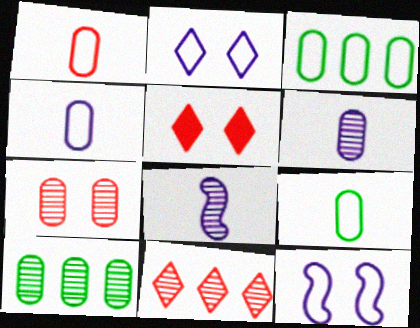[[1, 4, 9], 
[3, 5, 8], 
[6, 7, 10]]